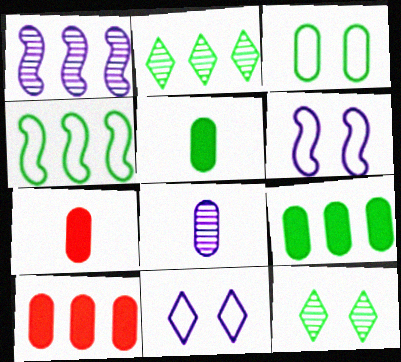[[2, 4, 9], 
[2, 6, 7], 
[3, 8, 10], 
[4, 5, 12]]